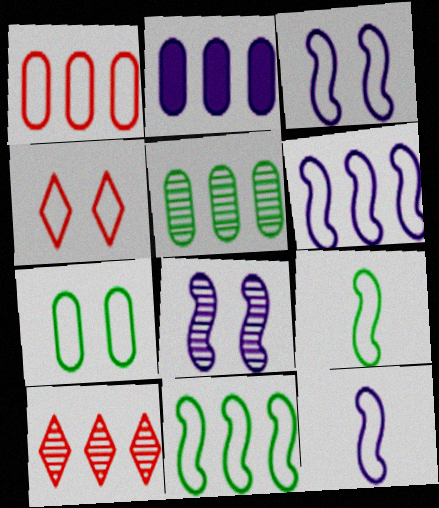[[1, 2, 5], 
[2, 10, 11], 
[3, 4, 7], 
[3, 6, 12]]